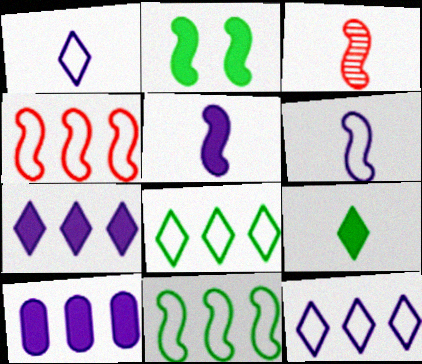[]